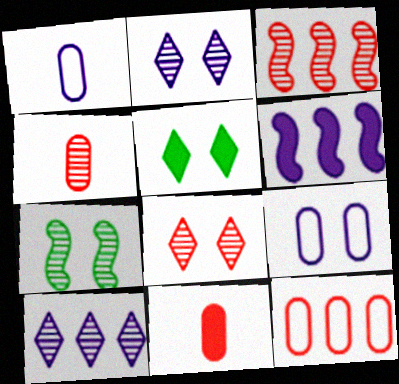[[1, 2, 6], 
[1, 3, 5], 
[3, 4, 8], 
[4, 7, 10], 
[5, 6, 11]]